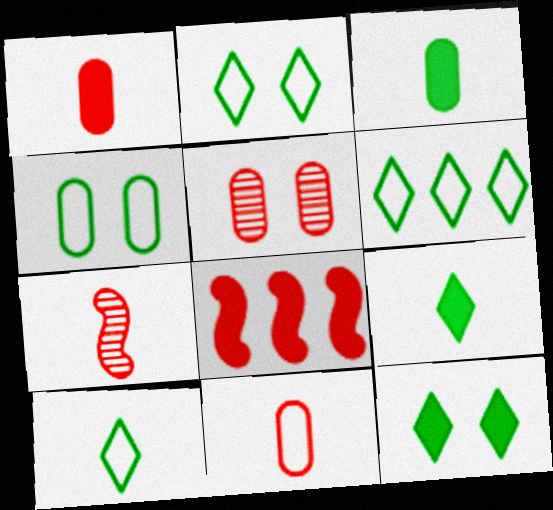[[2, 6, 10]]